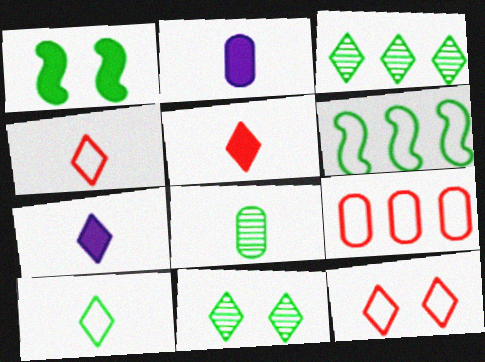[[3, 7, 12]]